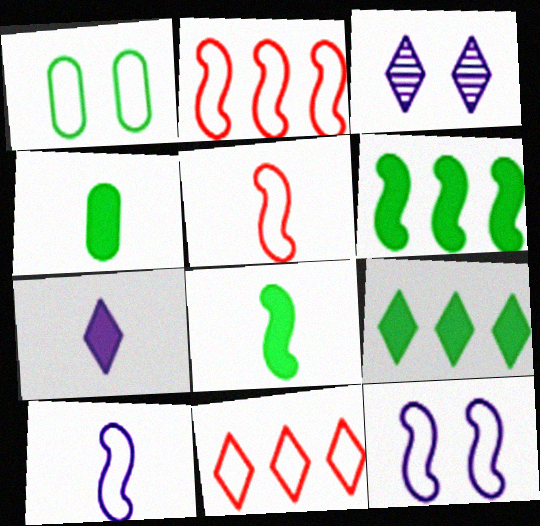[[1, 10, 11], 
[2, 3, 4]]